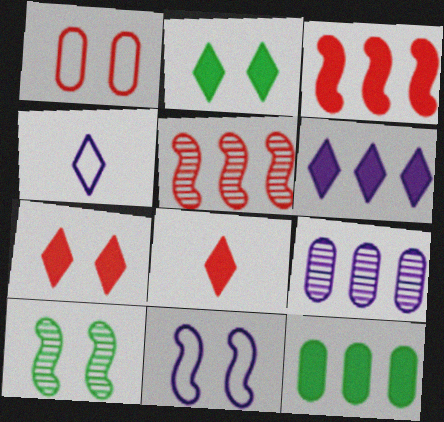[[1, 5, 8], 
[2, 6, 8], 
[3, 6, 12]]